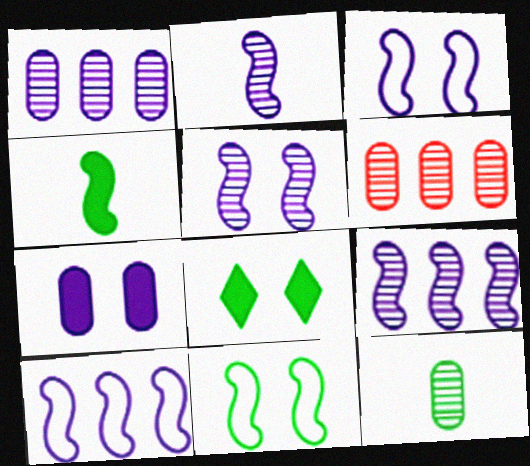[[2, 5, 9]]